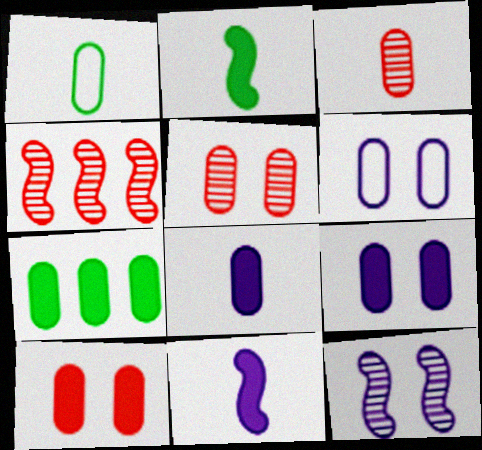[[1, 3, 8], 
[3, 6, 7], 
[7, 8, 10]]